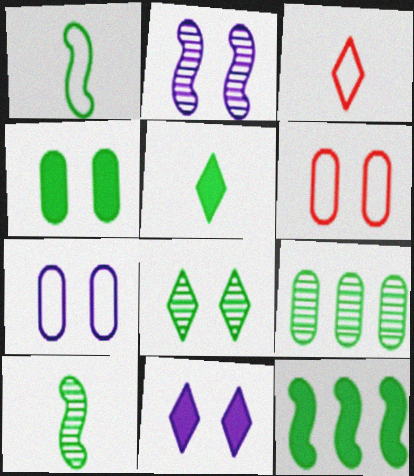[[2, 7, 11], 
[4, 5, 12], 
[8, 9, 10]]